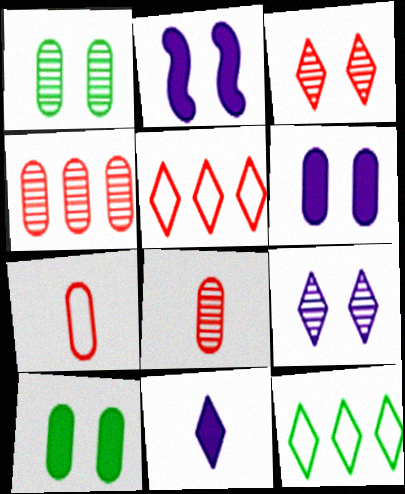[[2, 8, 12], 
[3, 11, 12]]